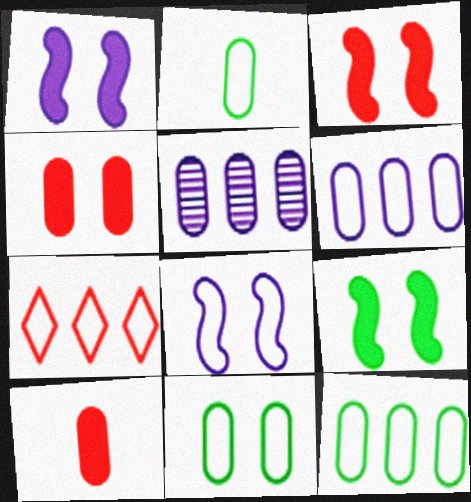[[1, 3, 9], 
[2, 4, 5], 
[2, 7, 8], 
[2, 11, 12], 
[5, 10, 11]]